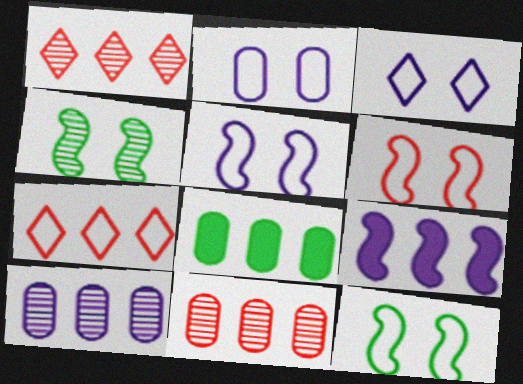[[2, 3, 5], 
[5, 6, 12]]